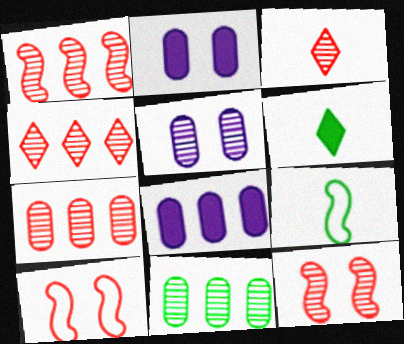[[1, 4, 7], 
[2, 4, 9], 
[3, 7, 12]]